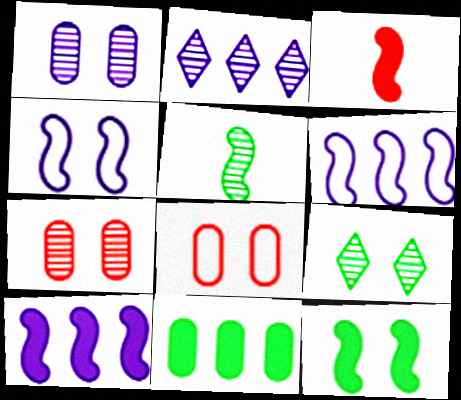[[2, 5, 7], 
[3, 10, 12]]